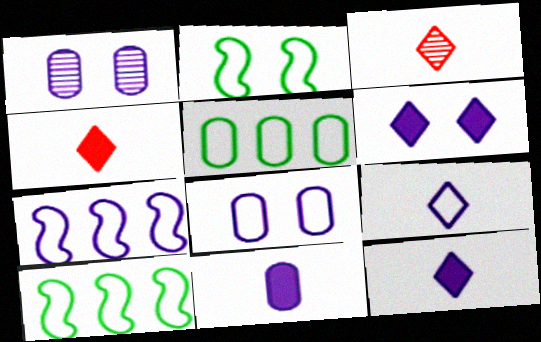[[1, 4, 10], 
[1, 7, 12], 
[7, 8, 9]]